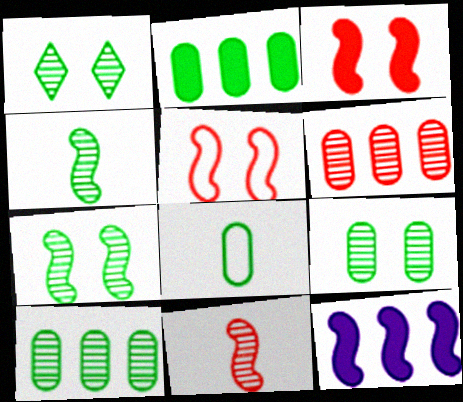[[1, 4, 10], 
[1, 7, 9], 
[2, 8, 9], 
[4, 5, 12]]